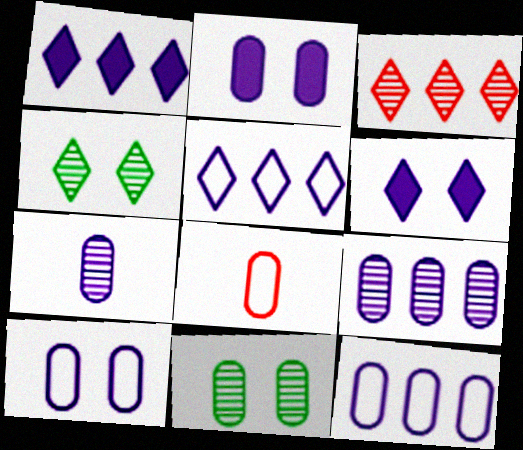[[2, 7, 12]]